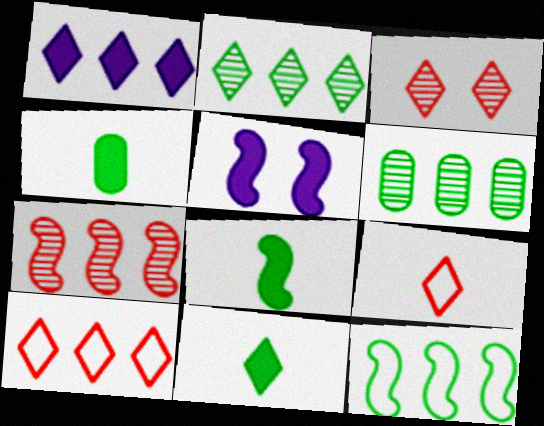[[1, 2, 10], 
[4, 8, 11], 
[5, 6, 9]]